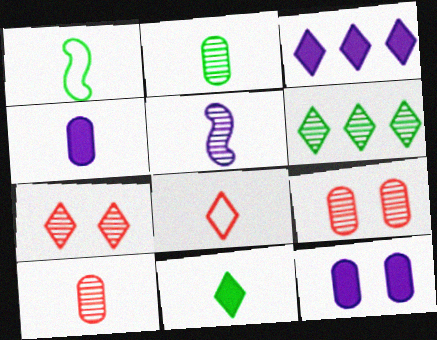[[1, 2, 11], 
[1, 3, 9], 
[5, 6, 9]]